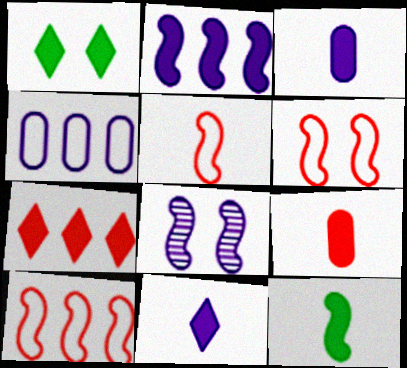[[1, 2, 9], 
[1, 7, 11], 
[4, 8, 11], 
[5, 6, 10], 
[8, 10, 12], 
[9, 11, 12]]